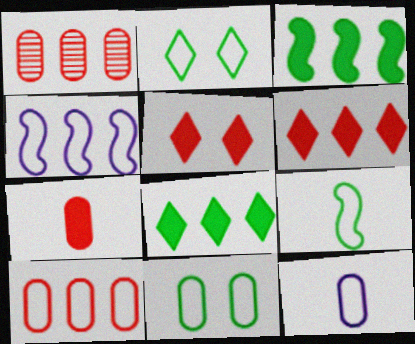[[1, 4, 8], 
[10, 11, 12]]